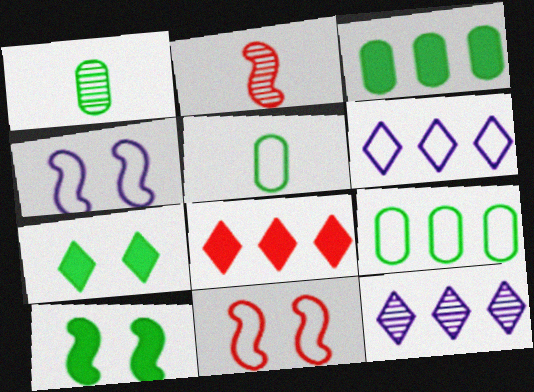[[1, 4, 8], 
[5, 6, 11]]